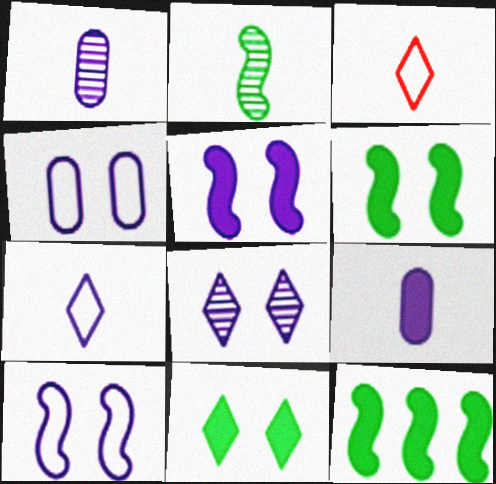[[2, 3, 9], 
[4, 5, 8]]